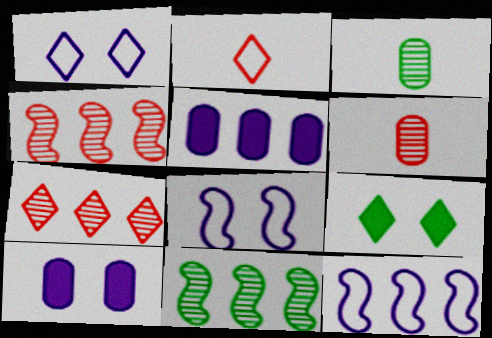[[2, 10, 11], 
[6, 9, 12]]